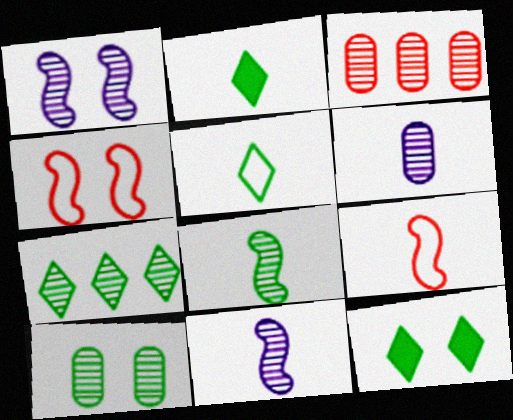[[2, 6, 9], 
[3, 6, 10], 
[5, 7, 12], 
[7, 8, 10]]